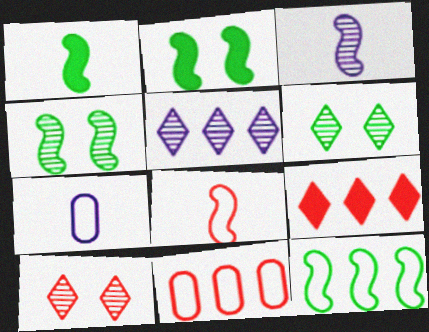[[1, 3, 8], 
[1, 4, 12], 
[4, 7, 9]]